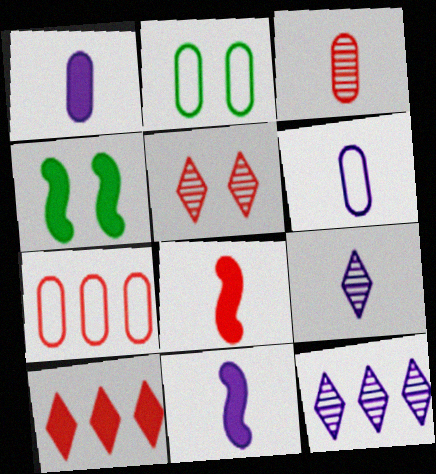[[1, 4, 10], 
[2, 6, 7], 
[2, 8, 12], 
[4, 7, 9], 
[5, 7, 8], 
[6, 9, 11]]